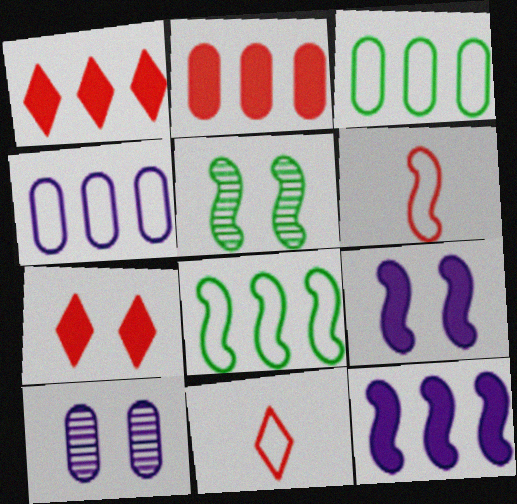[[5, 6, 12]]